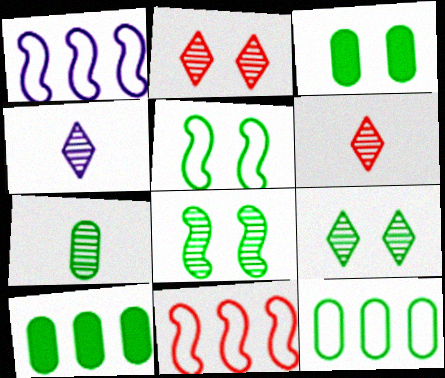[[1, 3, 6], 
[3, 4, 11], 
[3, 5, 9], 
[3, 7, 12]]